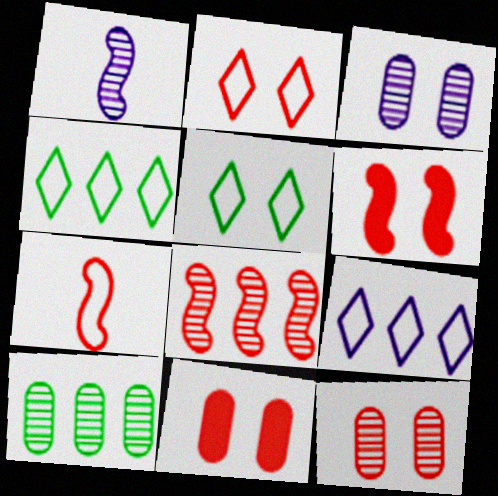[[1, 4, 11], 
[2, 6, 12], 
[3, 5, 6], 
[6, 7, 8]]